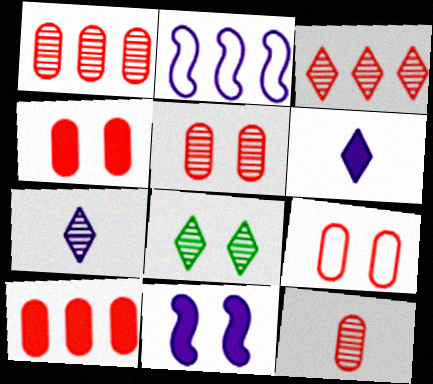[[1, 5, 12], 
[3, 7, 8], 
[4, 5, 9], 
[8, 9, 11], 
[9, 10, 12]]